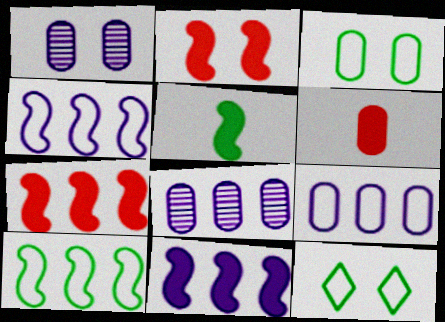[[1, 2, 12], 
[2, 5, 11], 
[3, 6, 8]]